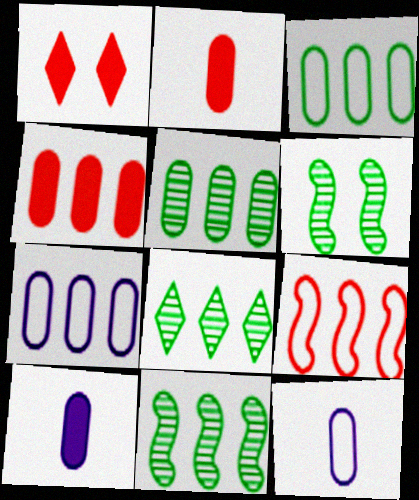[[1, 11, 12], 
[4, 5, 7], 
[5, 8, 11]]